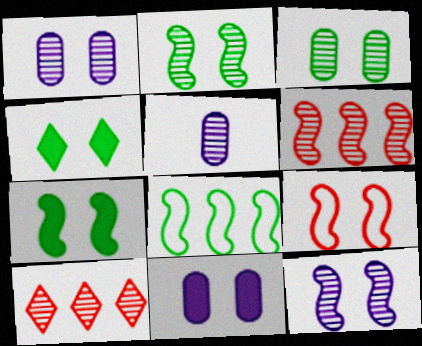[[1, 4, 9], 
[2, 5, 10], 
[7, 9, 12]]